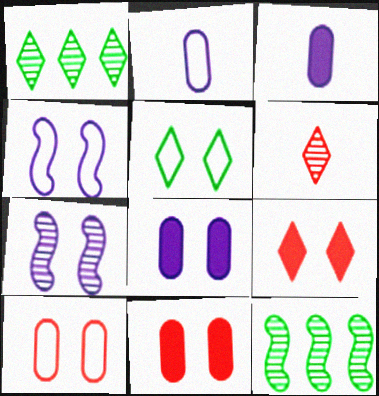[[2, 9, 12], 
[4, 5, 10], 
[5, 7, 11]]